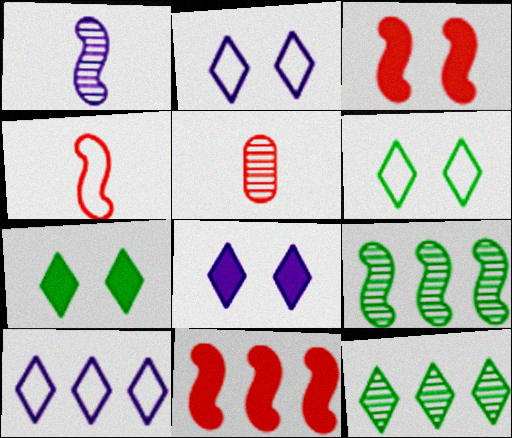[]